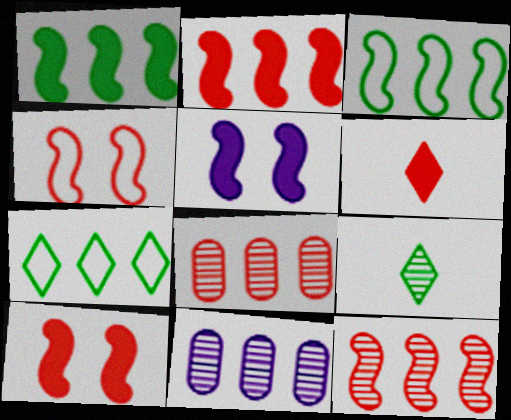[[2, 7, 11], 
[4, 6, 8]]